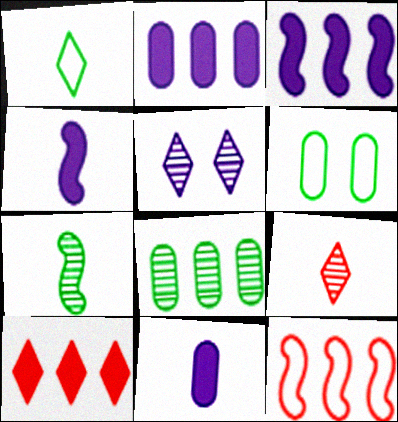[[1, 5, 10], 
[3, 6, 9]]